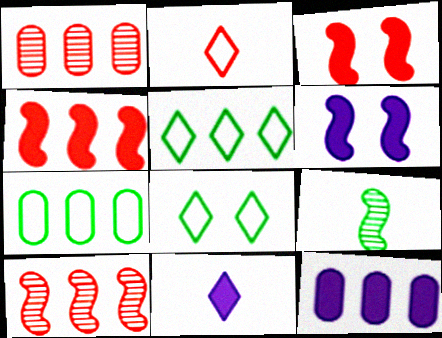[[1, 2, 3], 
[1, 7, 12], 
[5, 10, 12], 
[6, 11, 12]]